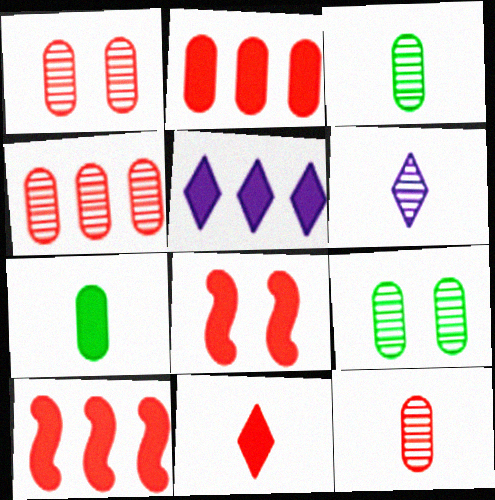[[1, 4, 12], 
[2, 8, 11], 
[5, 7, 8]]